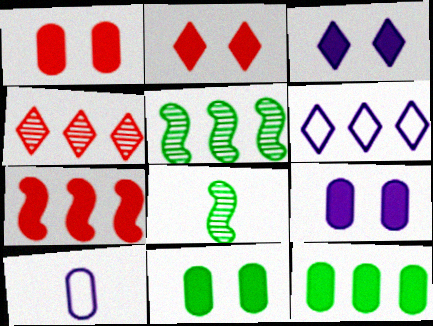[[1, 6, 8], 
[1, 9, 11], 
[2, 5, 10]]